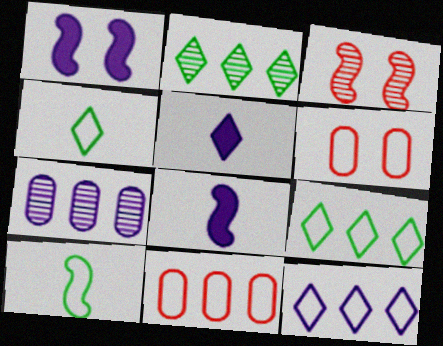[[2, 6, 8], 
[6, 10, 12]]